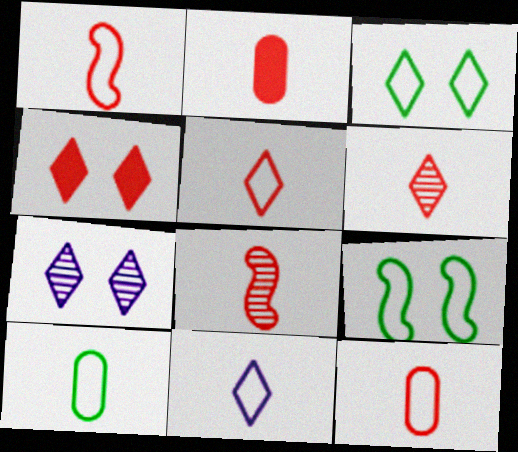[[1, 2, 6], 
[1, 5, 12], 
[1, 10, 11], 
[2, 5, 8], 
[3, 4, 7]]